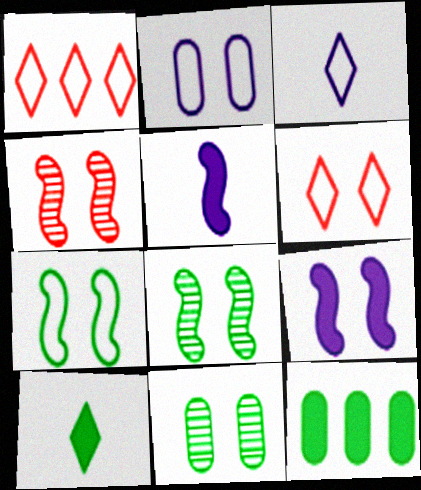[[1, 5, 11], 
[2, 6, 7], 
[3, 4, 12], 
[4, 7, 9], 
[6, 9, 11]]